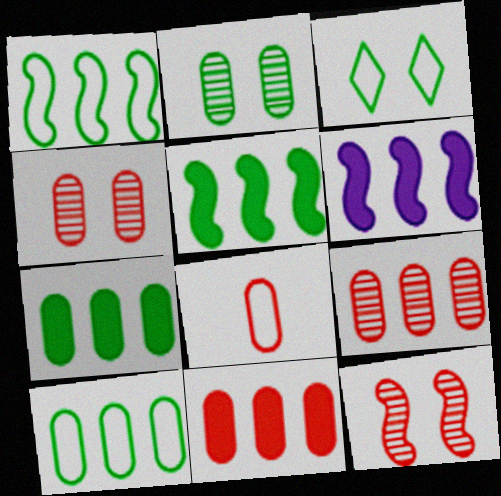[[4, 8, 11]]